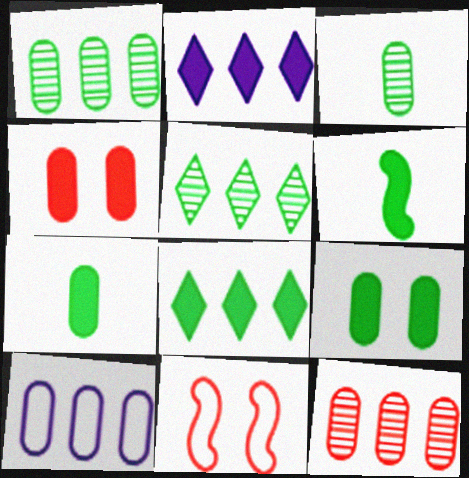[[2, 3, 11], 
[2, 4, 6], 
[3, 4, 10], 
[6, 8, 9]]